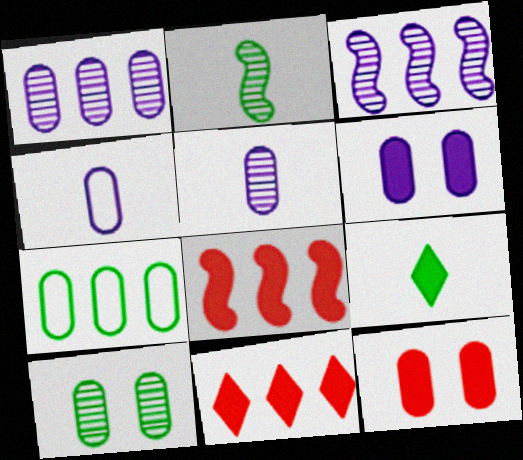[[1, 4, 6], 
[3, 7, 11], 
[5, 7, 12], 
[6, 8, 9]]